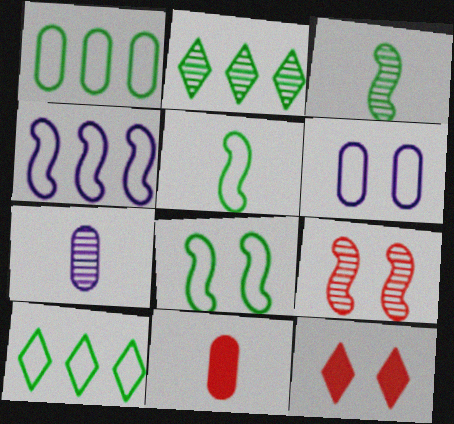[[2, 7, 9]]